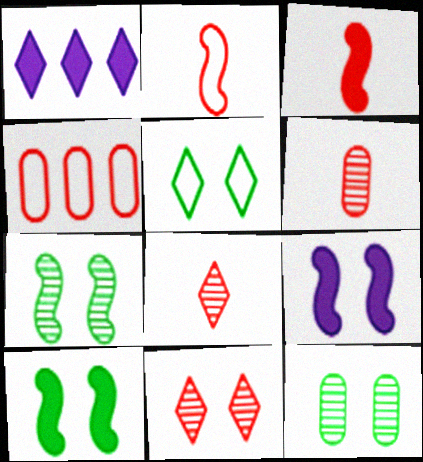[[1, 2, 12], 
[1, 5, 8], 
[3, 4, 11], 
[5, 10, 12]]